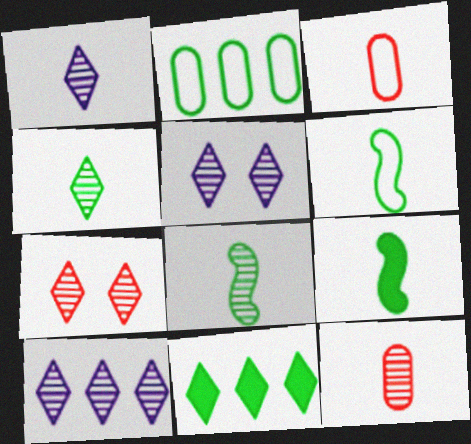[[1, 3, 9], 
[1, 5, 10], 
[1, 8, 12], 
[4, 7, 10], 
[6, 8, 9]]